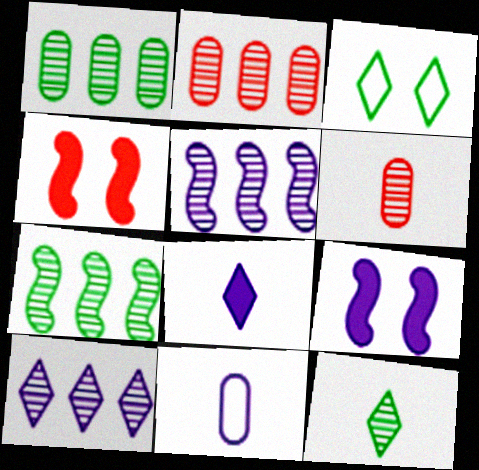[[2, 7, 10], 
[9, 10, 11]]